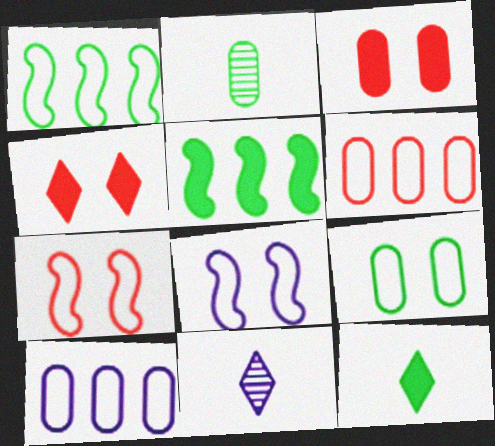[[1, 3, 11], 
[2, 3, 10]]